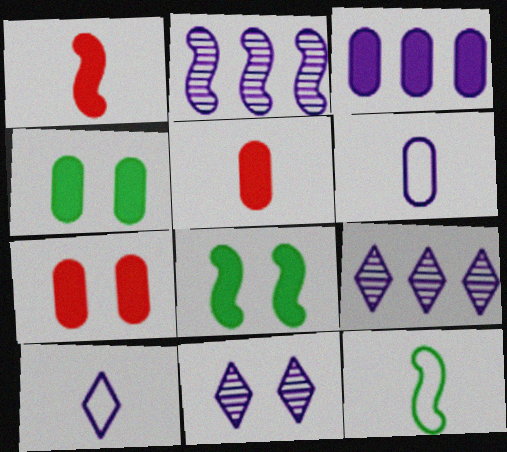[[3, 4, 5], 
[7, 9, 12]]